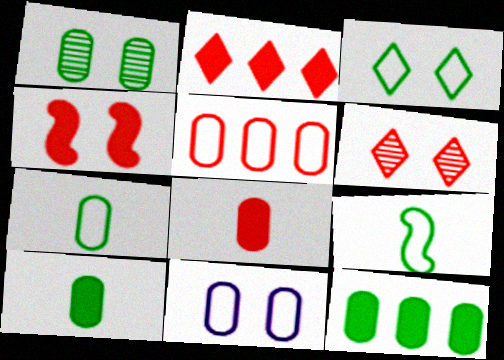[[1, 7, 12], 
[2, 4, 8], 
[5, 7, 11]]